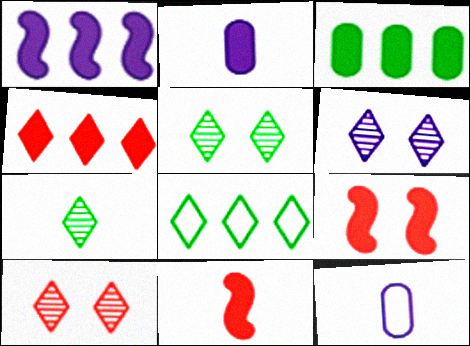[[1, 3, 4], 
[1, 6, 12], 
[5, 6, 10], 
[7, 11, 12]]